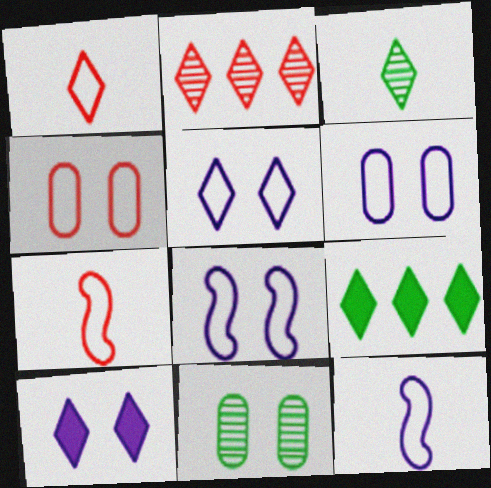[[5, 6, 8]]